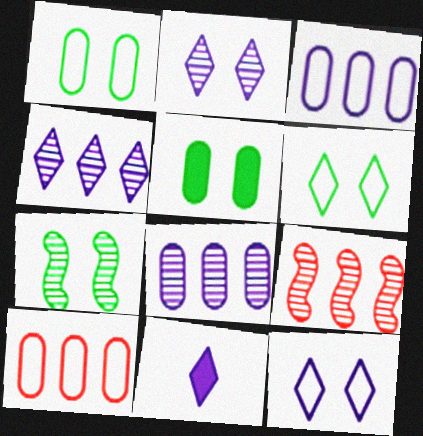[[1, 9, 11], 
[4, 11, 12], 
[5, 6, 7], 
[7, 10, 11]]